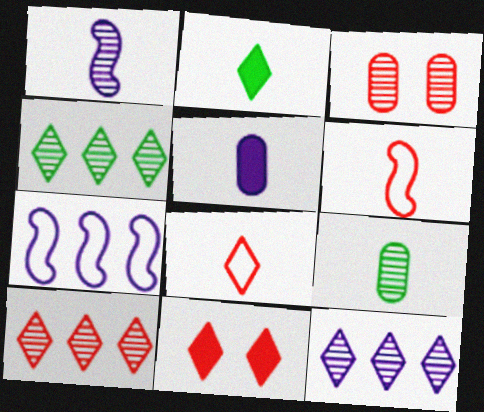[[1, 3, 4], 
[2, 3, 7], 
[4, 10, 12], 
[7, 9, 11], 
[8, 10, 11]]